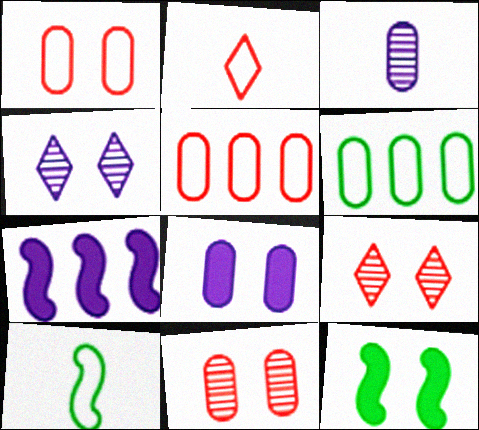[[1, 4, 12]]